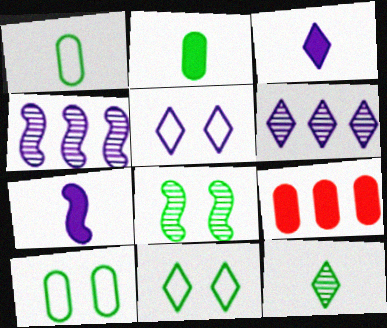[[3, 5, 6]]